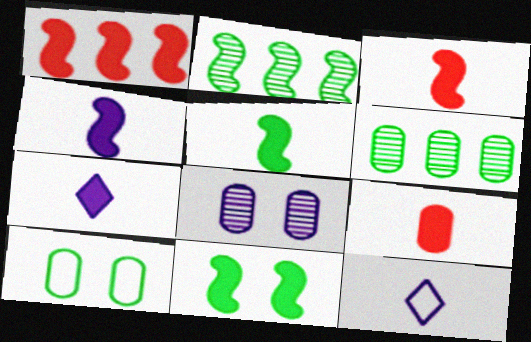[[1, 4, 11], 
[3, 4, 5], 
[5, 7, 9]]